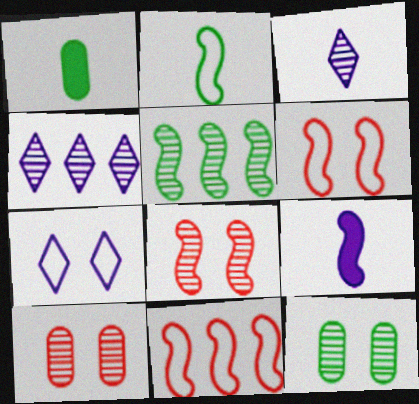[[1, 4, 6], 
[3, 5, 10], 
[5, 6, 9]]